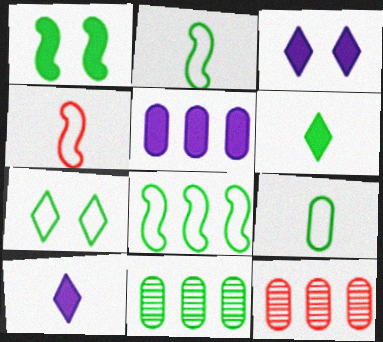[[2, 3, 12], 
[3, 4, 11], 
[7, 8, 9]]